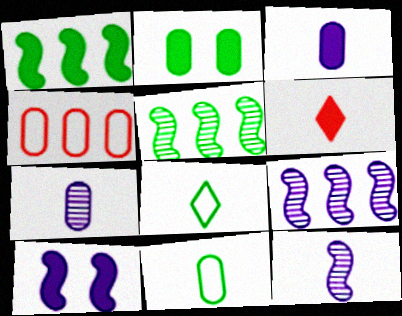[[2, 4, 7], 
[2, 5, 8], 
[6, 11, 12]]